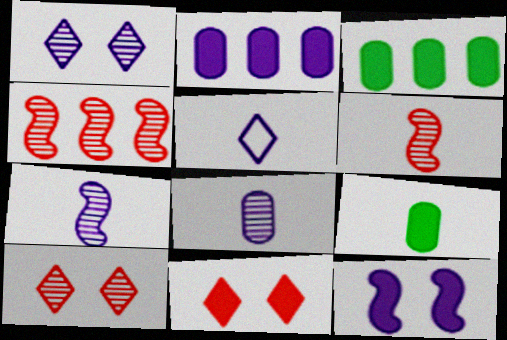[[5, 6, 9]]